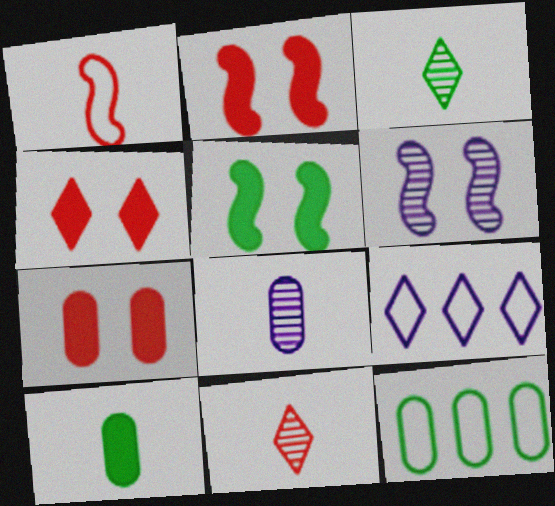[[2, 4, 7], 
[3, 4, 9], 
[3, 5, 12], 
[7, 8, 12]]